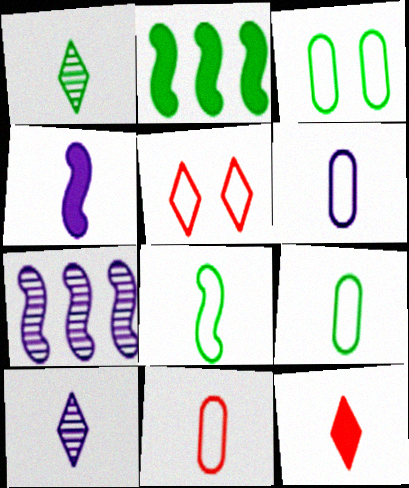[[1, 2, 3], 
[1, 4, 11], 
[3, 7, 12], 
[4, 6, 10], 
[6, 9, 11]]